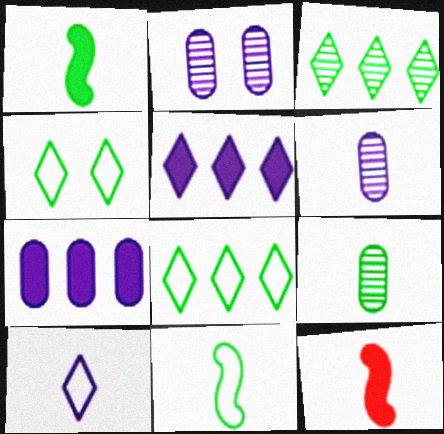[[2, 8, 12], 
[9, 10, 12]]